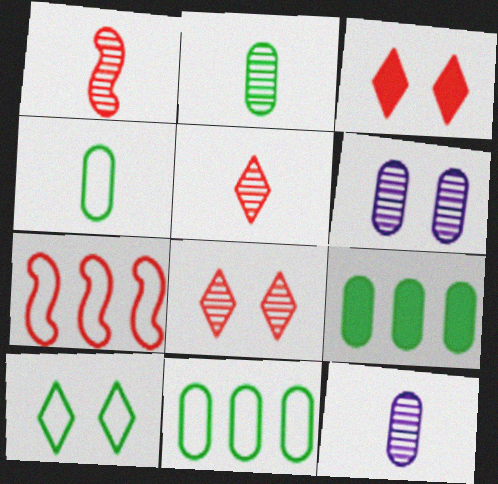[]